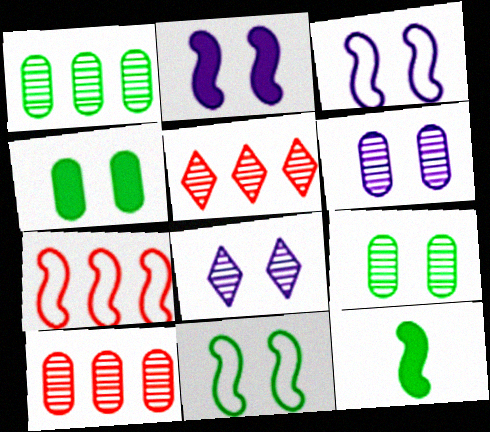[]